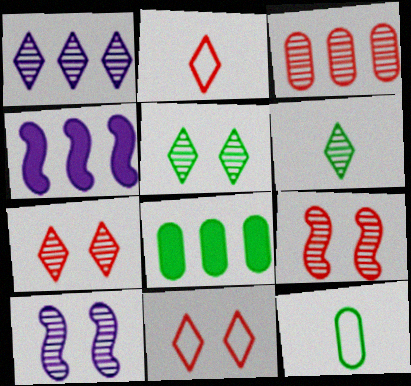[[1, 6, 7], 
[2, 8, 10], 
[3, 6, 10], 
[4, 7, 12]]